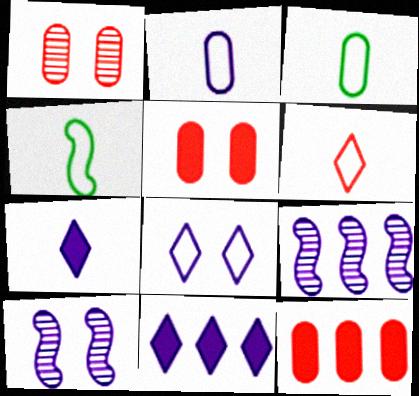[[1, 4, 11], 
[2, 4, 6], 
[2, 10, 11]]